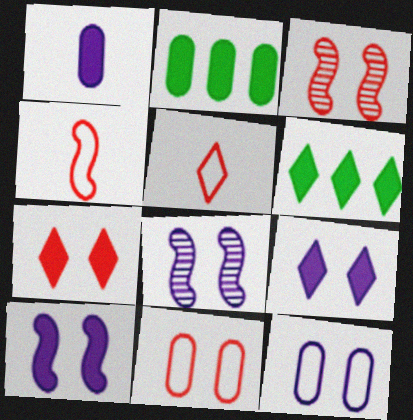[[2, 5, 8], 
[3, 7, 11], 
[8, 9, 12]]